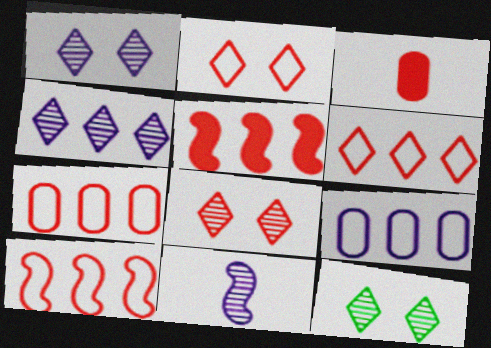[[1, 8, 12], 
[3, 8, 10], 
[6, 7, 10]]